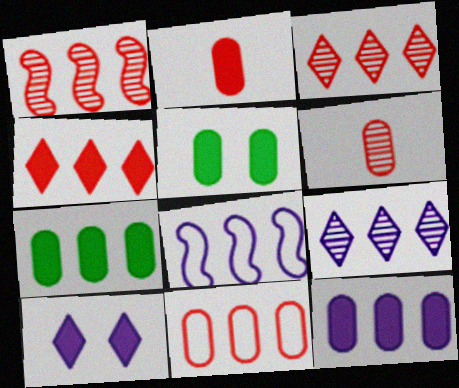[[1, 4, 11], 
[2, 5, 12], 
[3, 7, 8], 
[8, 9, 12]]